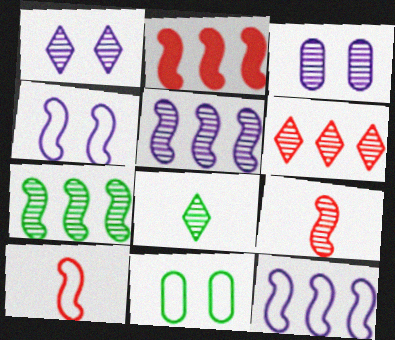[[1, 6, 8], 
[2, 7, 12]]